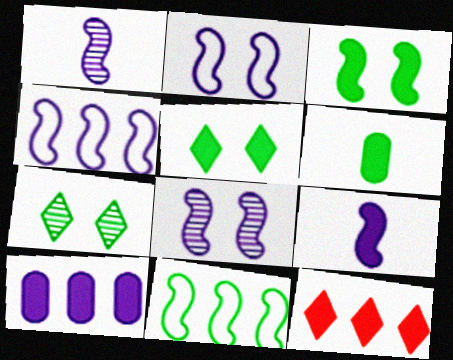[[4, 8, 9], 
[6, 7, 11]]